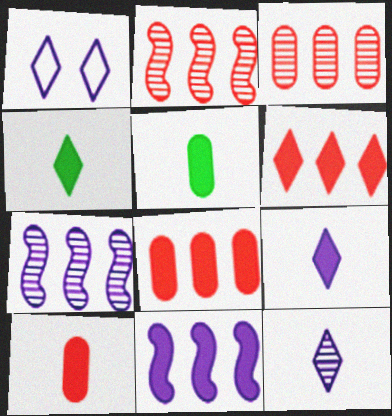[[1, 2, 5]]